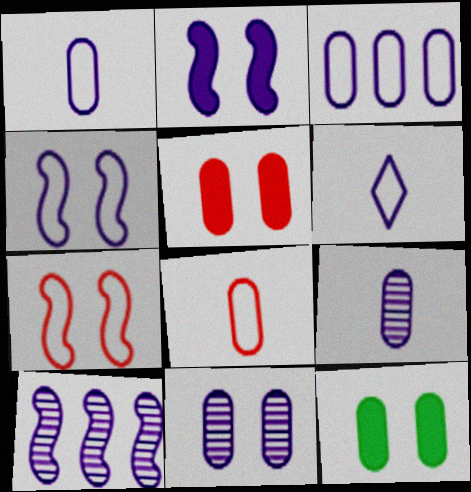[[3, 4, 6]]